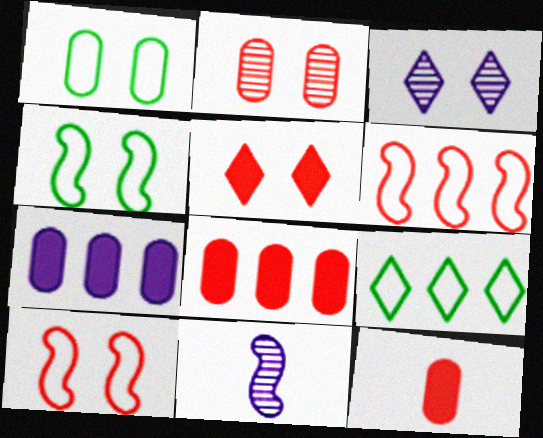[[2, 5, 10]]